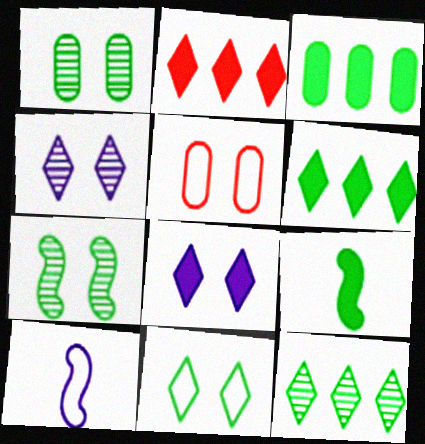[[1, 2, 10], 
[5, 7, 8]]